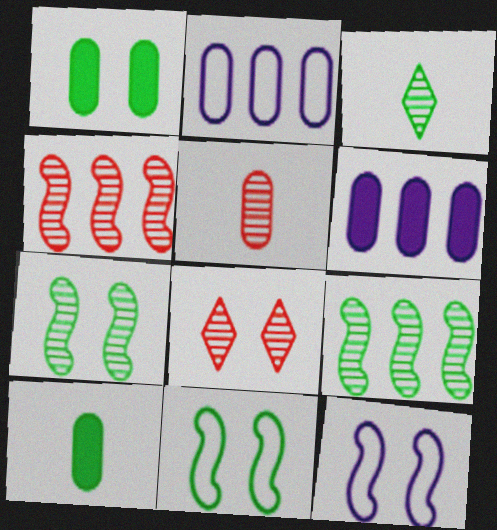[[1, 2, 5], 
[1, 8, 12], 
[4, 5, 8]]